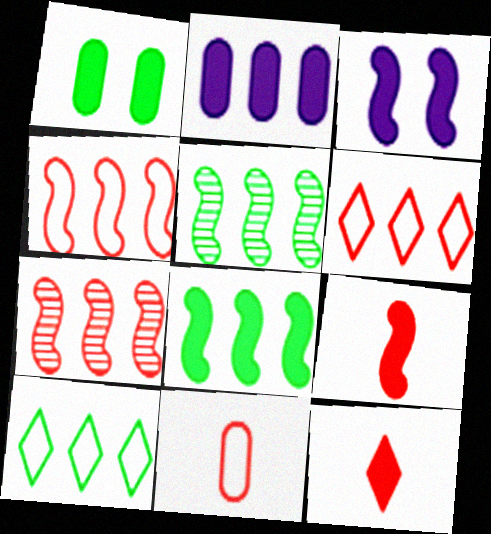[[2, 5, 6], 
[2, 7, 10], 
[3, 8, 9]]